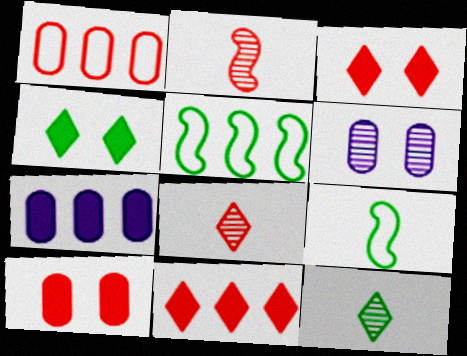[[1, 2, 3], 
[6, 9, 11]]